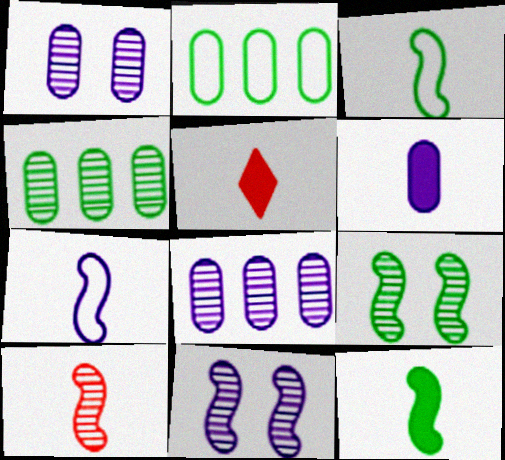[[2, 5, 11], 
[5, 6, 12], 
[7, 10, 12]]